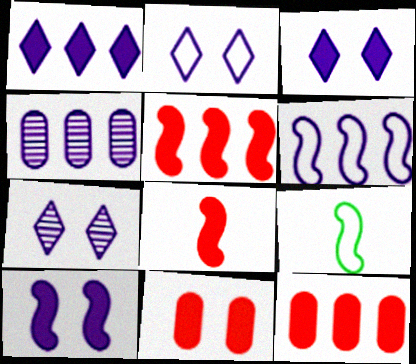[[1, 4, 6], 
[2, 3, 7], 
[7, 9, 12]]